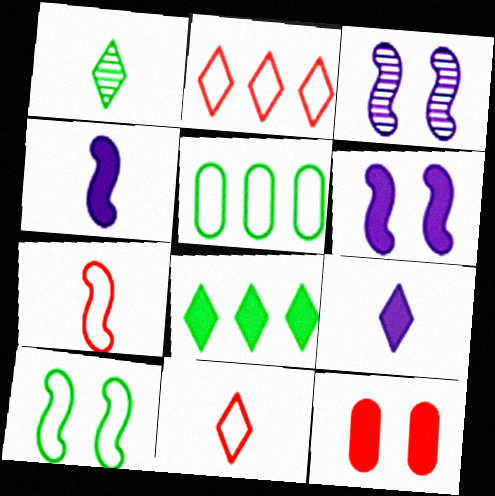[[1, 9, 11], 
[4, 8, 12]]